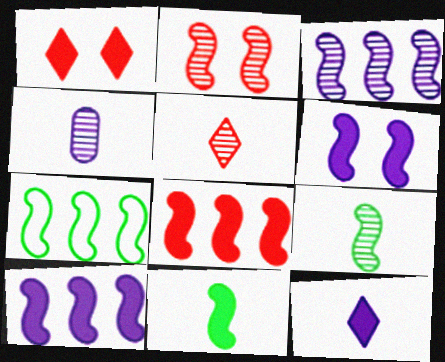[[1, 4, 7], 
[2, 3, 9], 
[3, 7, 8], 
[4, 5, 9], 
[6, 8, 11]]